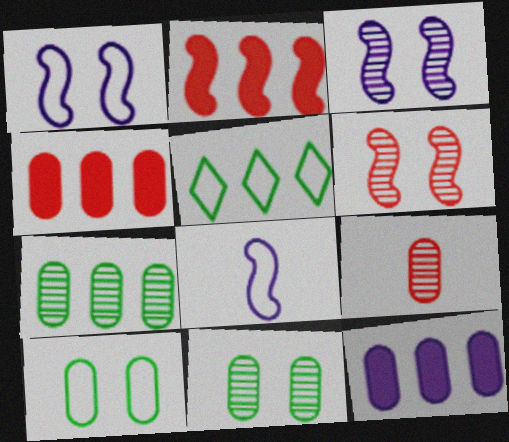[[9, 10, 12]]